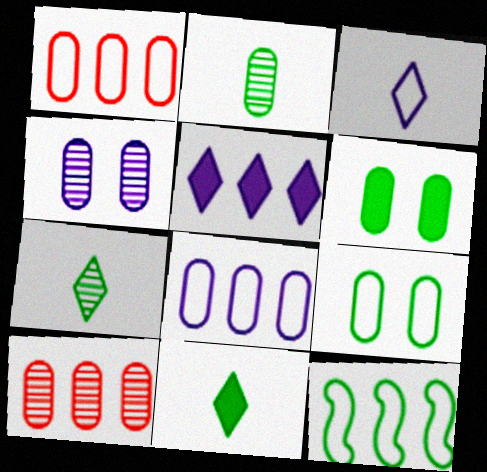[[2, 4, 10], 
[5, 10, 12], 
[6, 7, 12]]